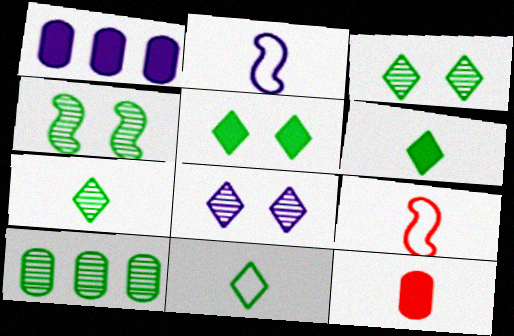[[1, 2, 8], 
[1, 3, 9], 
[2, 7, 12], 
[4, 7, 10], 
[6, 7, 11]]